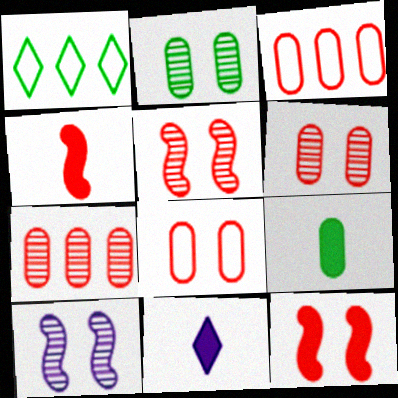[[4, 9, 11]]